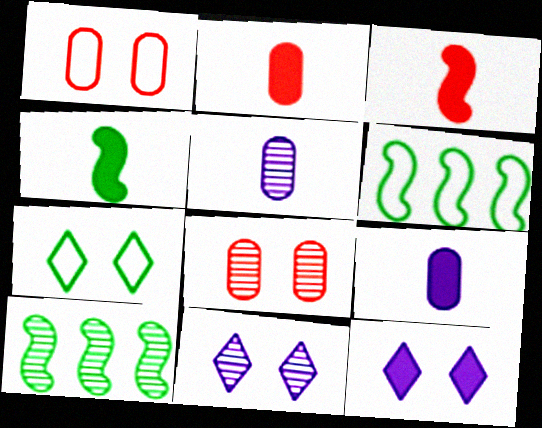[[2, 6, 11]]